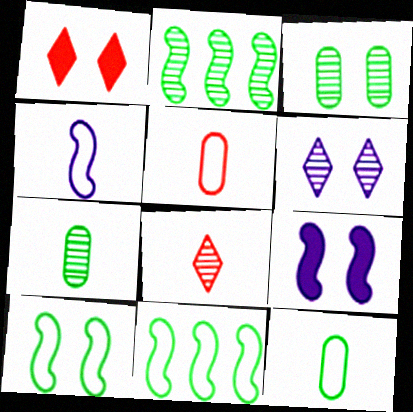[]